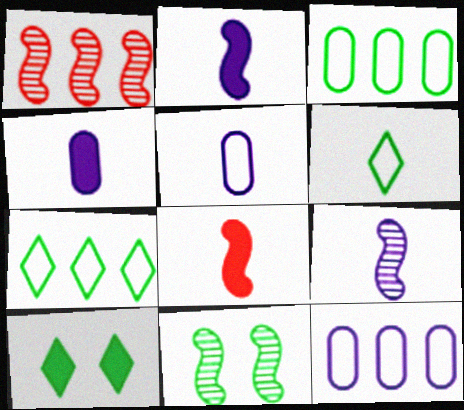[[1, 5, 10], 
[1, 9, 11]]